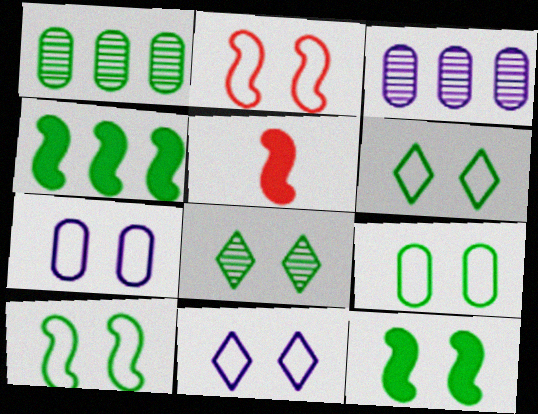[[1, 5, 11], 
[2, 6, 7], 
[2, 9, 11], 
[3, 5, 6], 
[6, 9, 10], 
[8, 9, 12]]